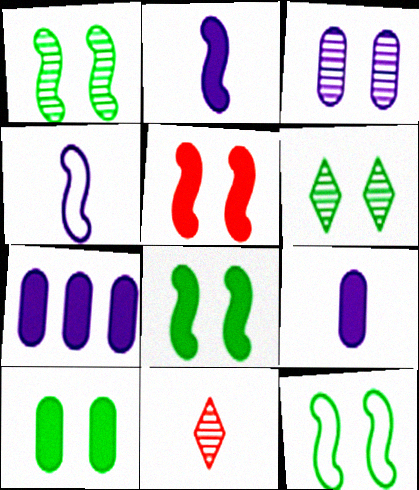[[1, 8, 12], 
[6, 10, 12], 
[7, 11, 12]]